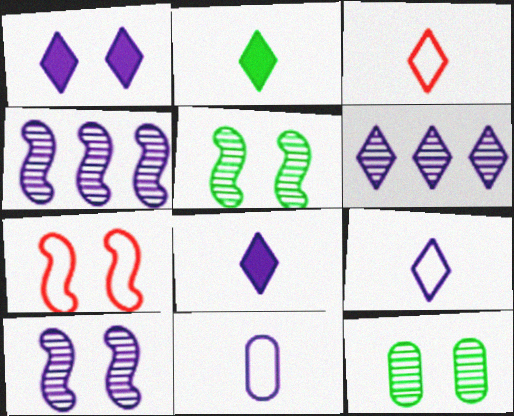[[1, 4, 11], 
[1, 6, 9], 
[1, 7, 12]]